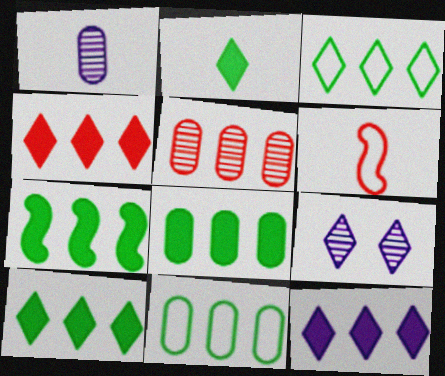[[1, 2, 6], 
[4, 10, 12], 
[6, 8, 9], 
[7, 8, 10]]